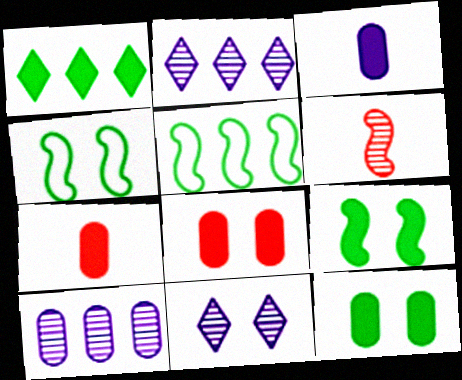[[2, 4, 7], 
[4, 8, 11], 
[5, 7, 11]]